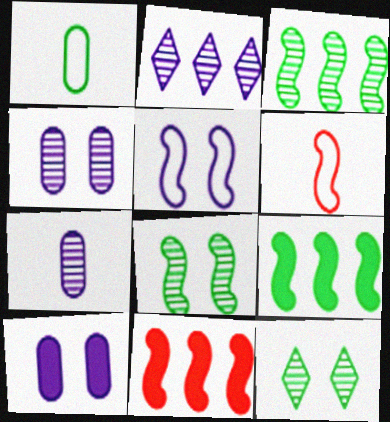[[1, 9, 12]]